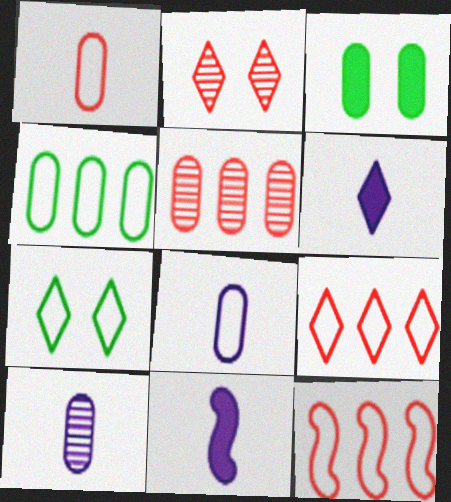[[2, 4, 11], 
[3, 5, 8], 
[5, 7, 11], 
[7, 8, 12]]